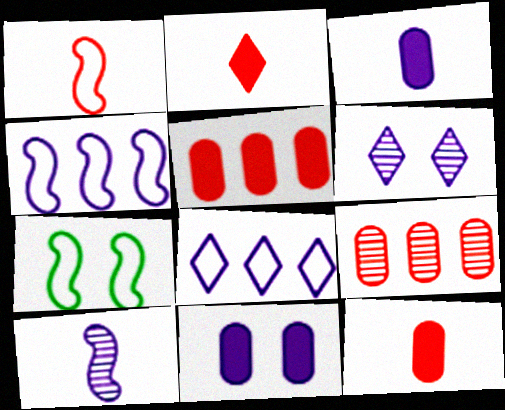[[1, 4, 7], 
[3, 4, 6], 
[8, 10, 11]]